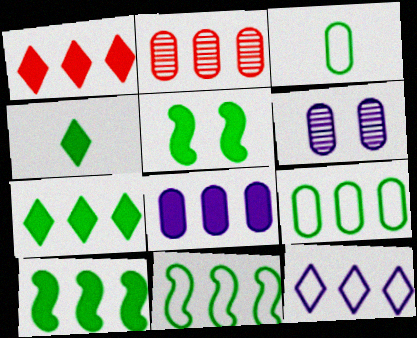[[1, 8, 10], 
[2, 8, 9], 
[2, 10, 12]]